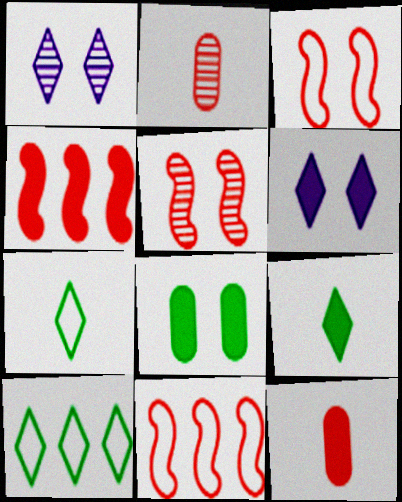[[1, 3, 8]]